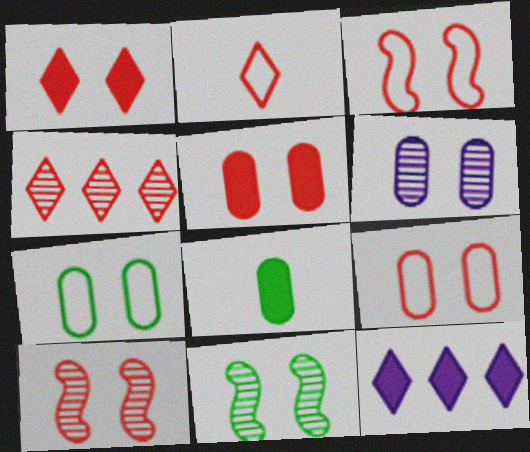[[1, 2, 4], 
[1, 9, 10], 
[5, 6, 7]]